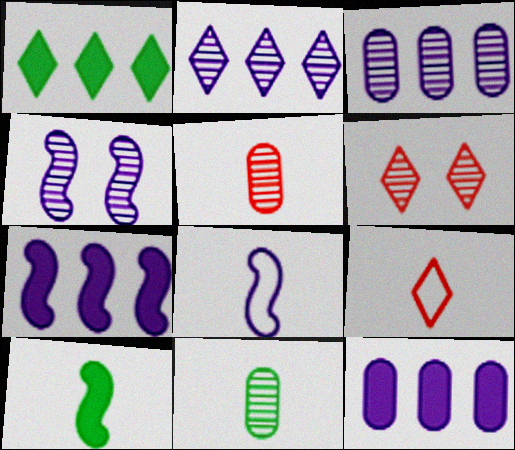[[4, 7, 8]]